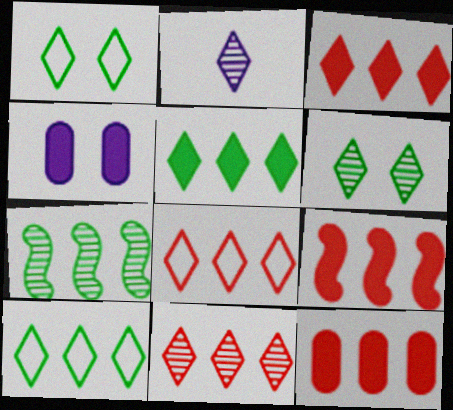[[1, 2, 3], 
[2, 6, 11], 
[3, 8, 11], 
[3, 9, 12]]